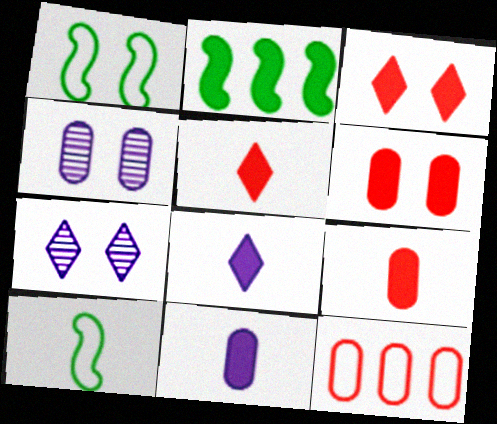[[1, 3, 4], 
[1, 6, 7], 
[2, 3, 11], 
[2, 6, 8]]